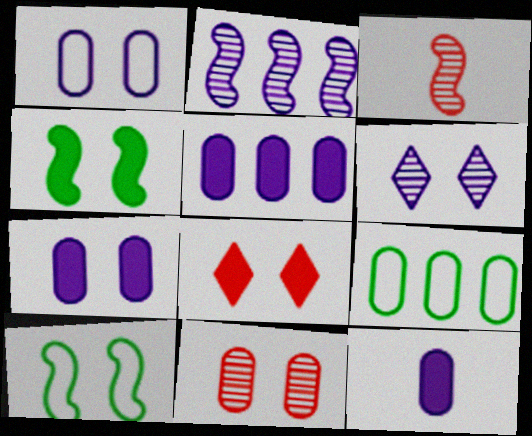[[4, 7, 8], 
[5, 7, 12], 
[9, 11, 12]]